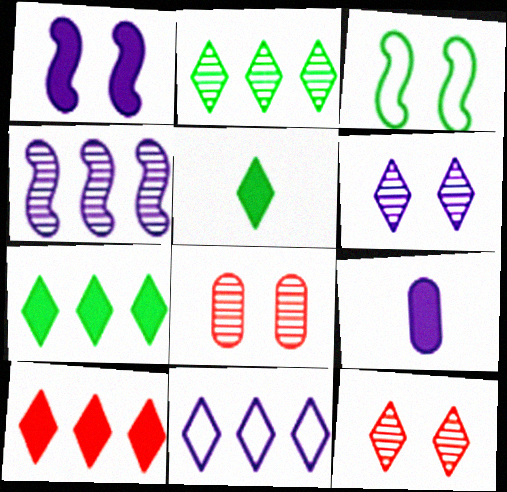[[2, 10, 11], 
[5, 11, 12]]